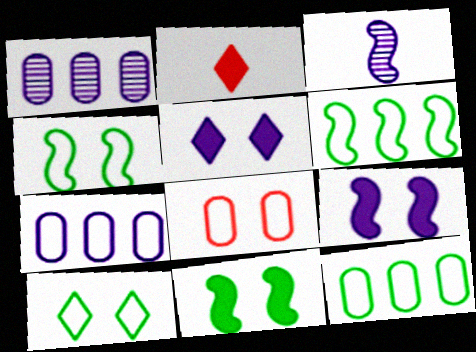[[1, 2, 4], 
[3, 5, 7]]